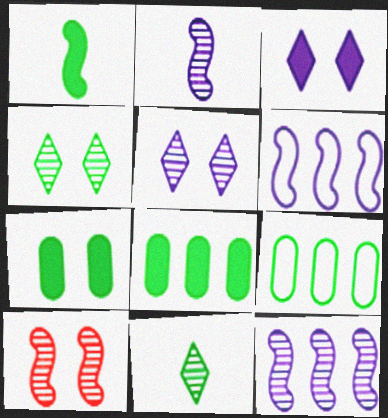[[1, 4, 9], 
[1, 6, 10]]